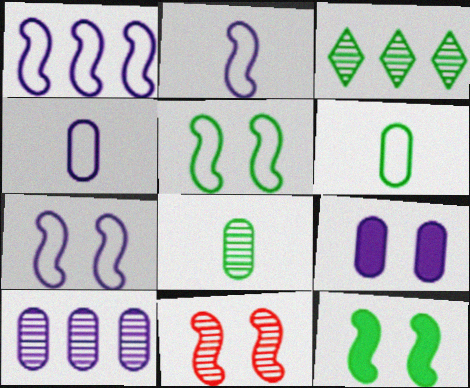[[1, 2, 7], 
[3, 6, 12], 
[4, 9, 10], 
[7, 11, 12]]